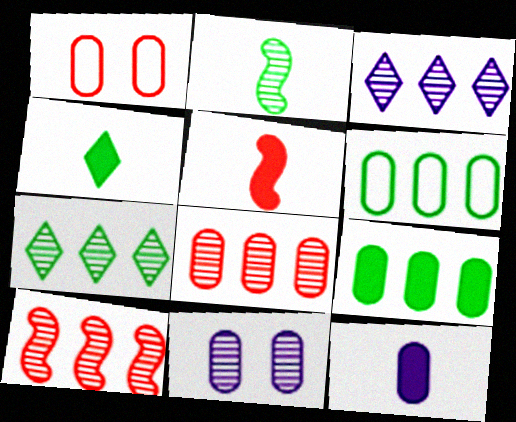[[4, 5, 12]]